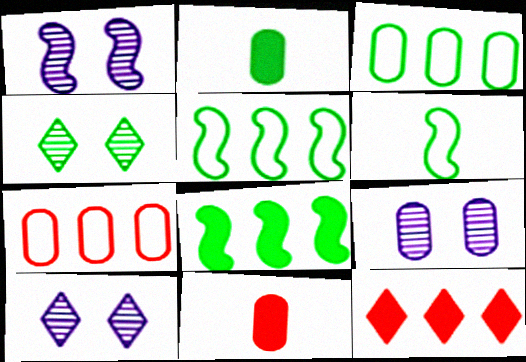[[1, 9, 10], 
[2, 4, 5], 
[2, 7, 9], 
[3, 9, 11], 
[5, 10, 11], 
[6, 9, 12]]